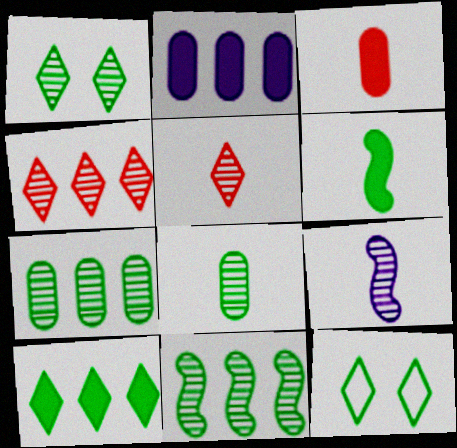[[1, 8, 11], 
[5, 8, 9], 
[6, 7, 12]]